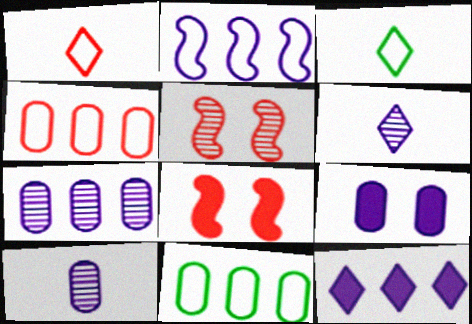[[2, 6, 9], 
[2, 7, 12], 
[3, 7, 8], 
[6, 8, 11]]